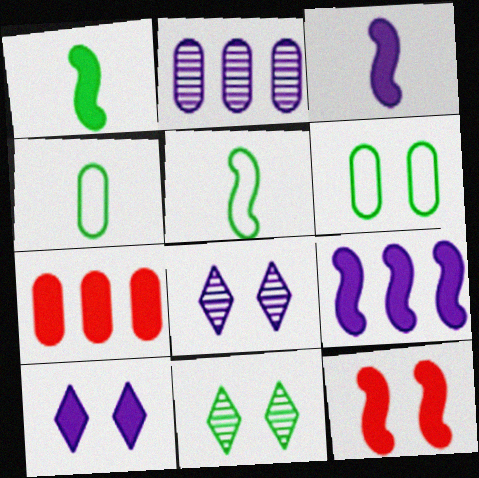[[1, 7, 10], 
[1, 9, 12], 
[5, 7, 8], 
[6, 8, 12]]